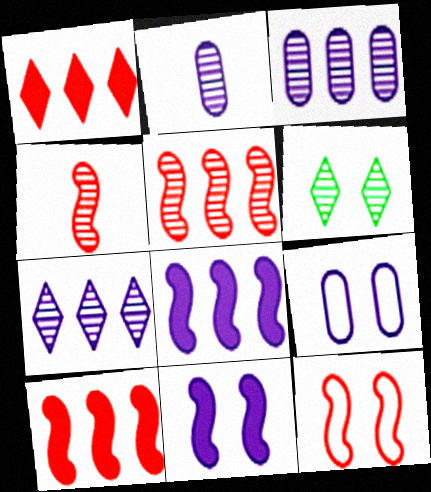[[2, 5, 6], 
[3, 4, 6], 
[4, 10, 12]]